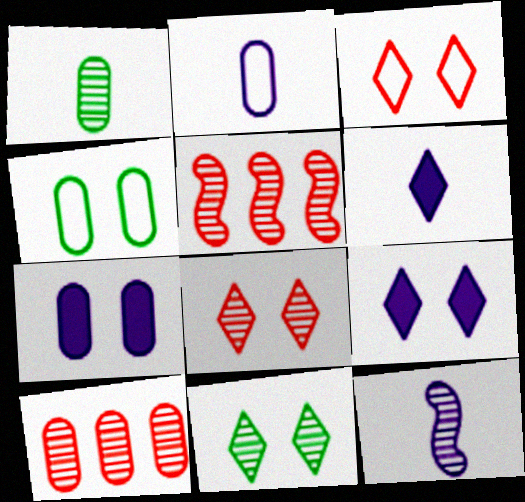[[2, 6, 12], 
[3, 9, 11], 
[4, 5, 6], 
[10, 11, 12]]